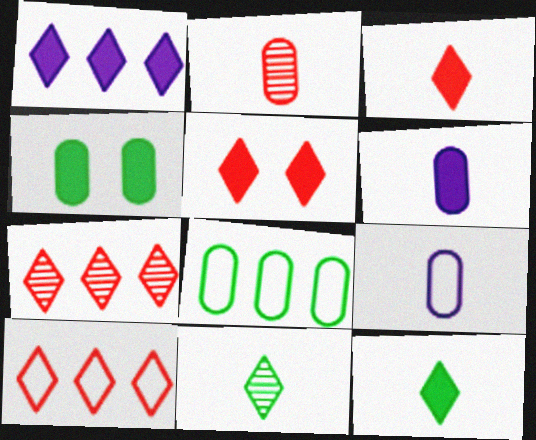[[1, 5, 12]]